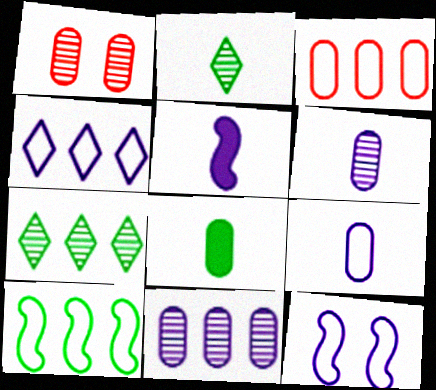[[3, 4, 10], 
[4, 9, 12]]